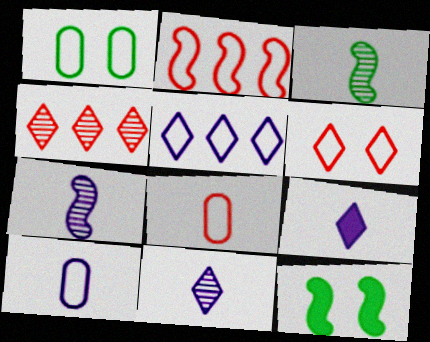[[2, 6, 8], 
[2, 7, 12], 
[3, 8, 9], 
[4, 10, 12], 
[7, 9, 10]]